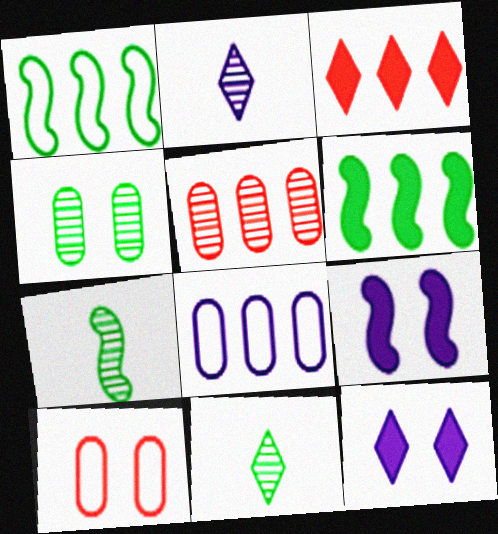[[2, 6, 10], 
[2, 8, 9]]